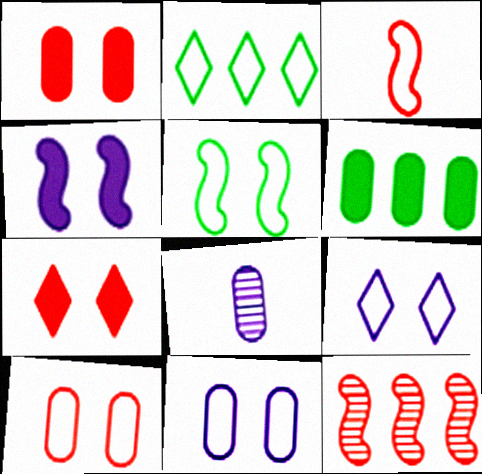[[2, 3, 11], 
[5, 9, 10], 
[6, 8, 10]]